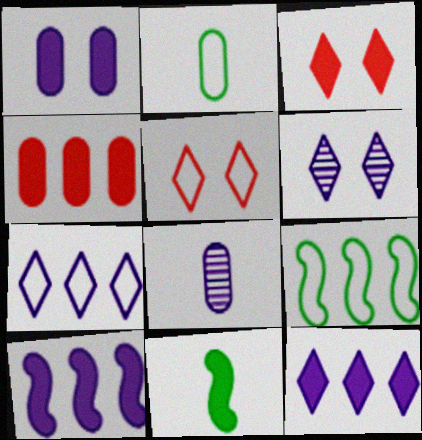[[3, 8, 9]]